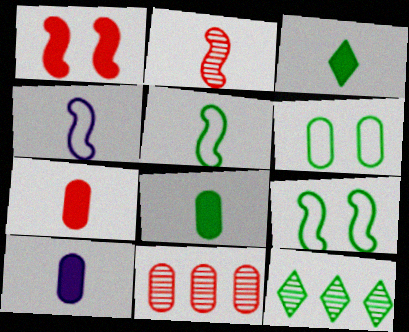[[6, 10, 11], 
[7, 8, 10], 
[8, 9, 12]]